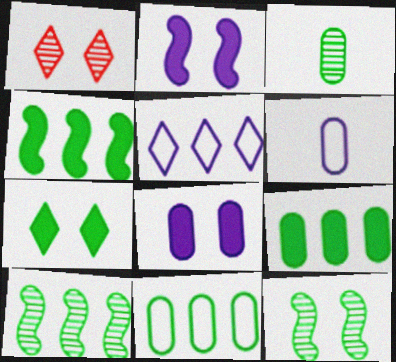[[1, 4, 6]]